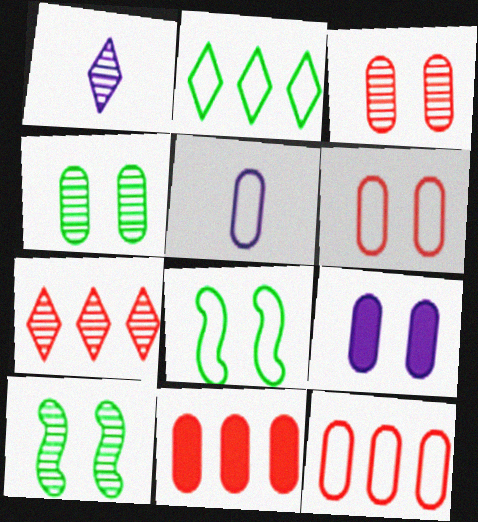[[1, 8, 11], 
[4, 5, 11], 
[4, 6, 9]]